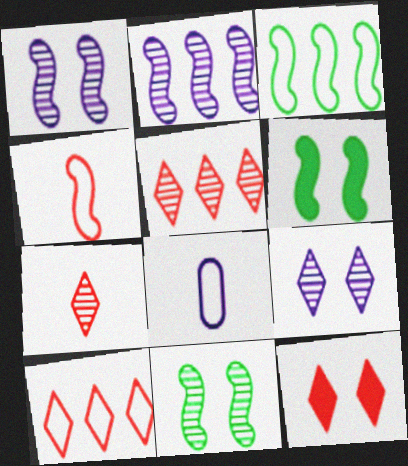[[2, 4, 6], 
[5, 6, 8], 
[7, 10, 12]]